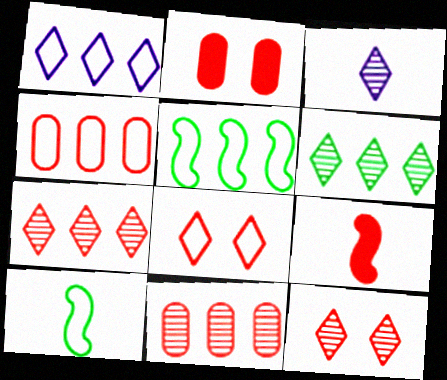[[1, 4, 5], 
[2, 3, 5], 
[3, 6, 12], 
[4, 9, 12], 
[8, 9, 11]]